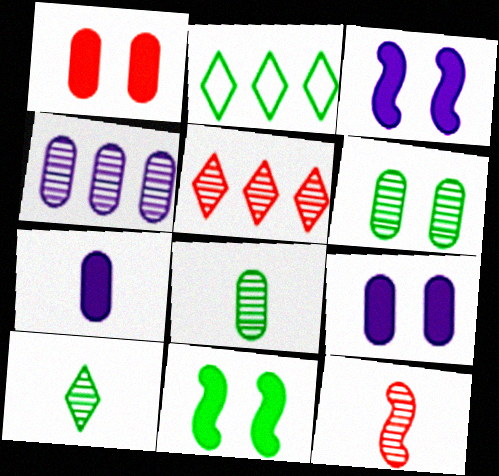[[2, 8, 11], 
[2, 9, 12]]